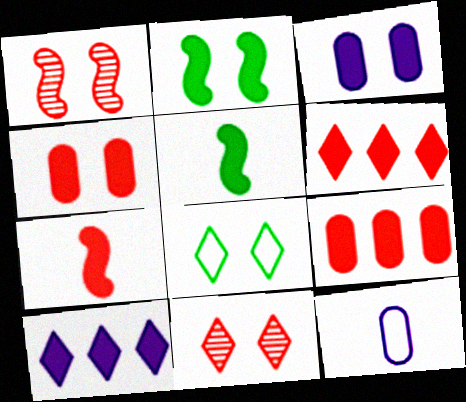[[1, 3, 8], 
[3, 5, 6], 
[4, 5, 10], 
[4, 6, 7]]